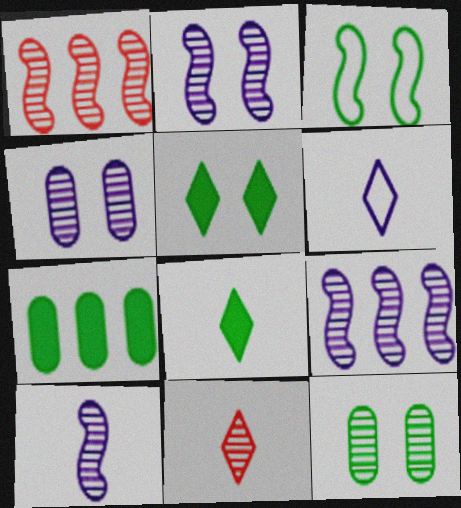[[2, 9, 10], 
[3, 5, 12], 
[6, 8, 11], 
[9, 11, 12]]